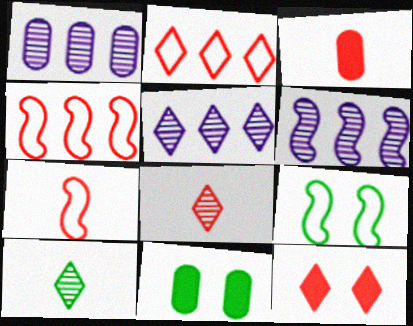[[1, 5, 6], 
[2, 8, 12], 
[3, 5, 9], 
[3, 7, 8], 
[5, 7, 11]]